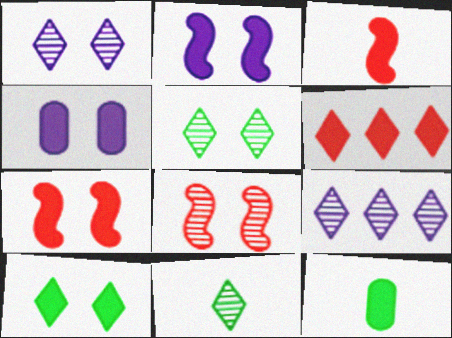[[2, 6, 12], 
[4, 7, 10]]